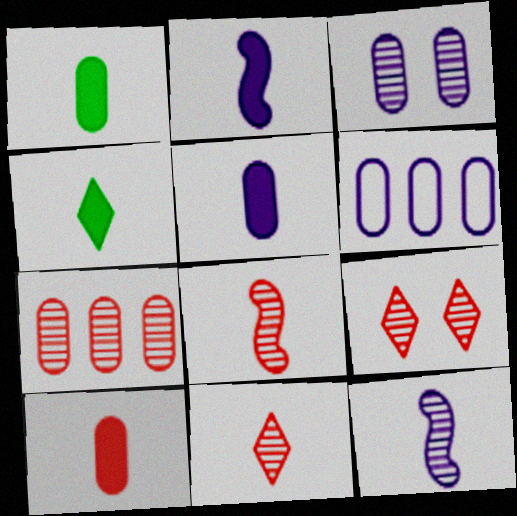[[1, 5, 10], 
[2, 4, 10], 
[3, 5, 6], 
[7, 8, 9]]